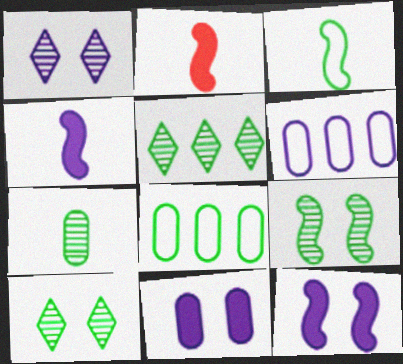[[1, 2, 8], 
[1, 4, 6], 
[2, 6, 10], 
[5, 7, 9]]